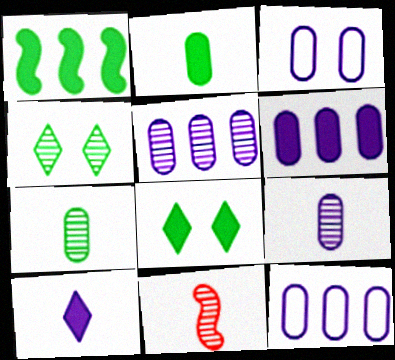[[1, 2, 8], 
[3, 6, 9], 
[4, 5, 11], 
[5, 6, 12], 
[8, 11, 12]]